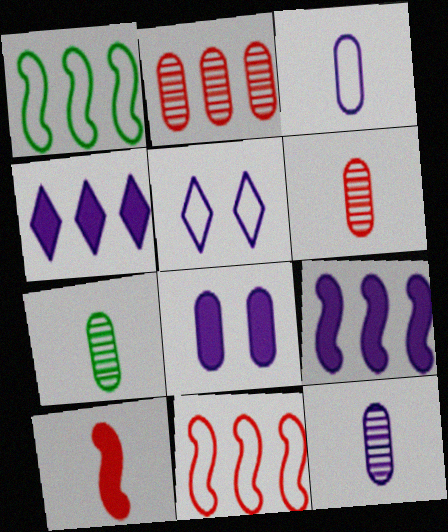[[1, 2, 4], 
[5, 9, 12], 
[6, 7, 12]]